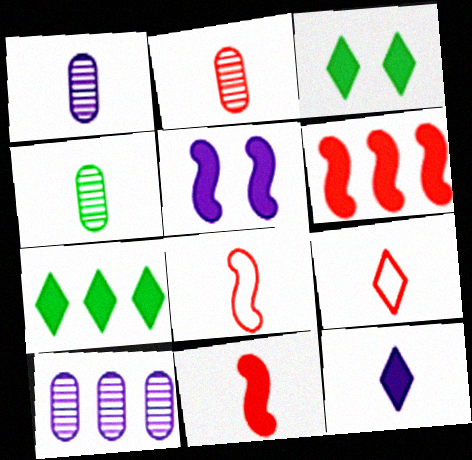[[1, 2, 4], 
[2, 9, 11], 
[3, 8, 10], 
[4, 8, 12]]